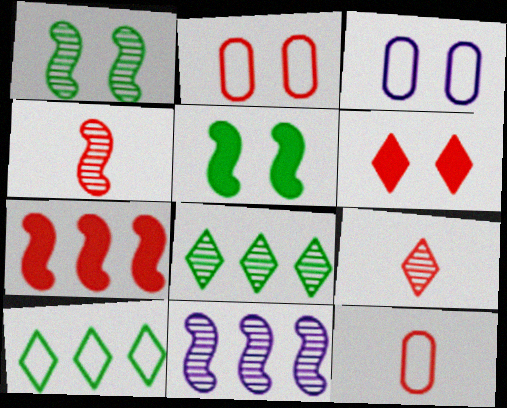[[1, 3, 6], 
[1, 4, 11], 
[2, 7, 9]]